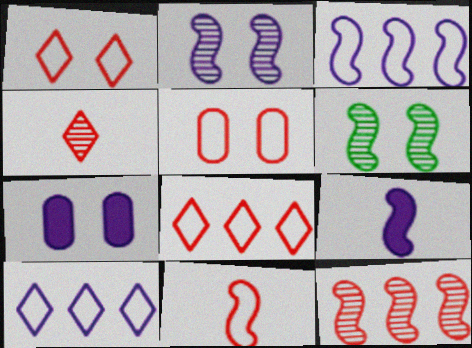[[1, 6, 7], 
[2, 3, 9], 
[5, 8, 11]]